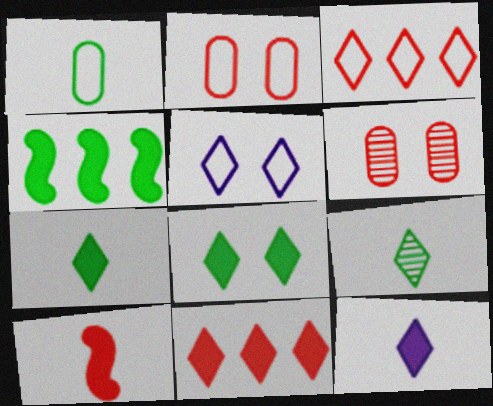[[3, 6, 10], 
[5, 9, 11], 
[8, 11, 12]]